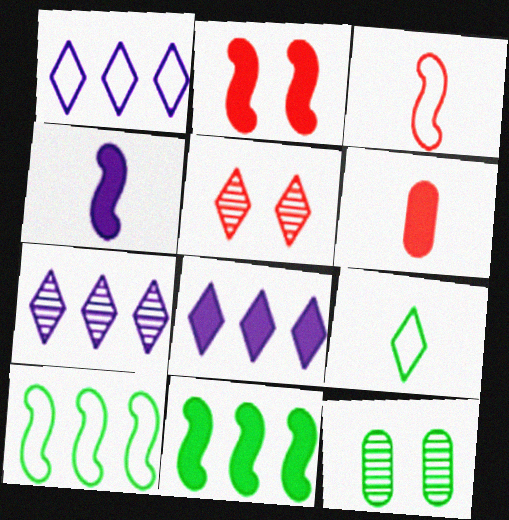[[1, 7, 8], 
[2, 4, 11], 
[3, 8, 12], 
[5, 8, 9], 
[9, 11, 12]]